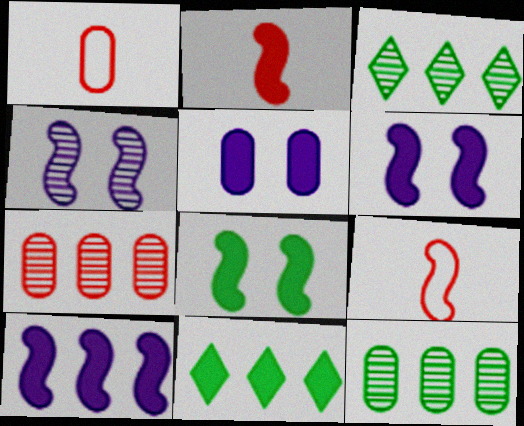[[1, 3, 6], 
[1, 4, 11], 
[1, 5, 12], 
[2, 5, 11], 
[2, 8, 10], 
[3, 5, 9]]